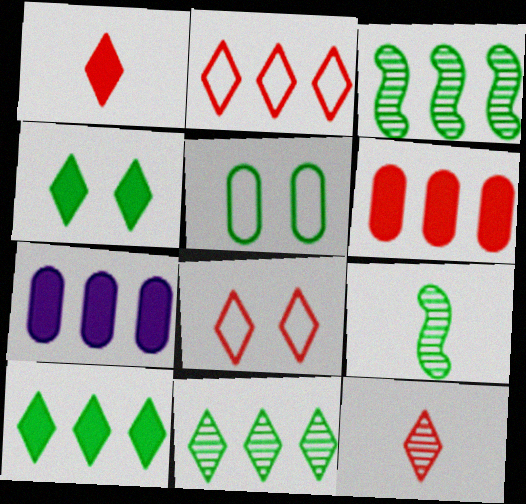[[2, 3, 7], 
[5, 9, 10], 
[7, 8, 9]]